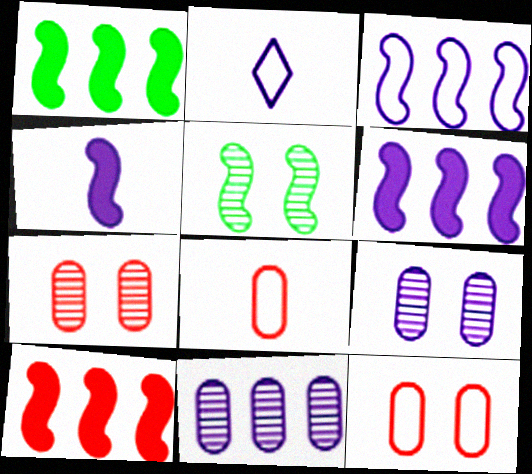[[1, 2, 7], 
[1, 6, 10], 
[2, 6, 9]]